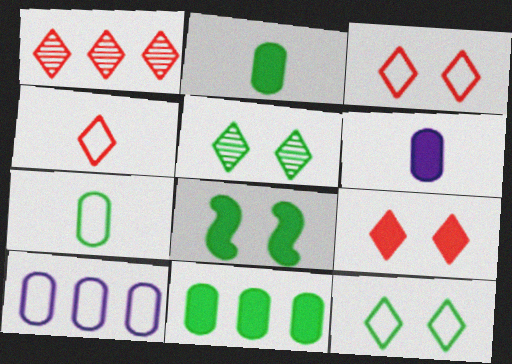[[1, 4, 9]]